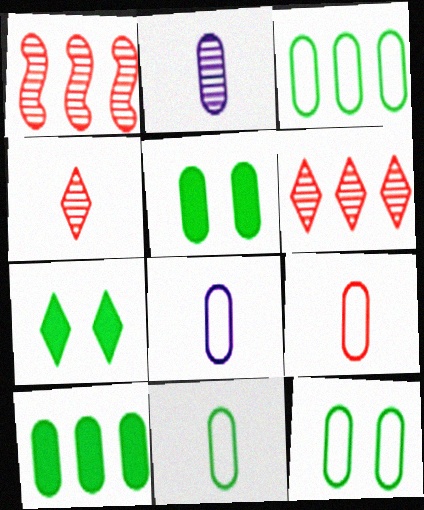[[1, 7, 8], 
[3, 11, 12], 
[8, 9, 11]]